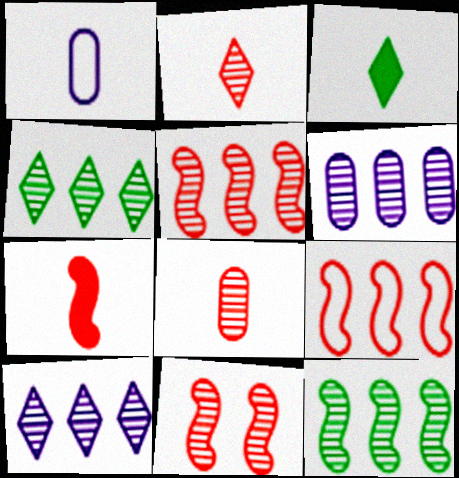[[4, 5, 6], 
[7, 9, 11]]